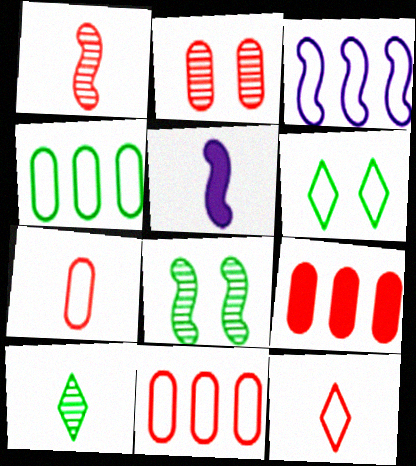[[2, 7, 9], 
[3, 6, 7], 
[5, 7, 10]]